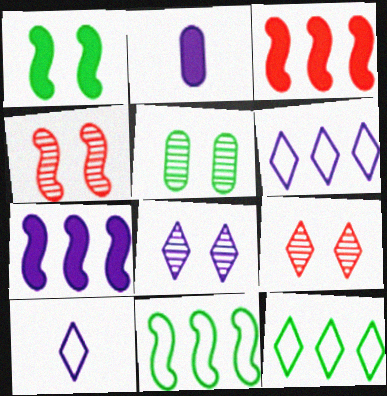[[2, 4, 12], 
[2, 9, 11], 
[3, 5, 10], 
[4, 5, 8]]